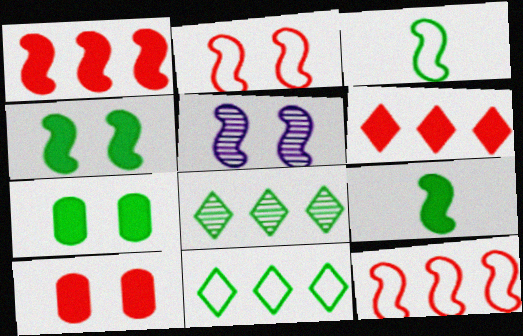[[1, 3, 5], 
[2, 4, 5], 
[3, 7, 8], 
[5, 9, 12]]